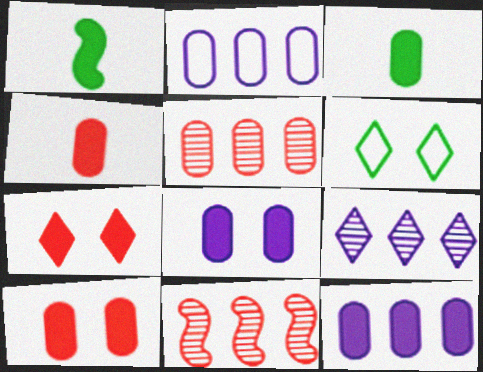[[1, 7, 12], 
[3, 10, 12]]